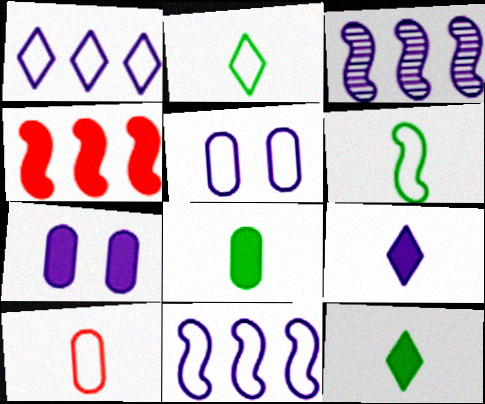[[3, 5, 9], 
[4, 7, 12]]